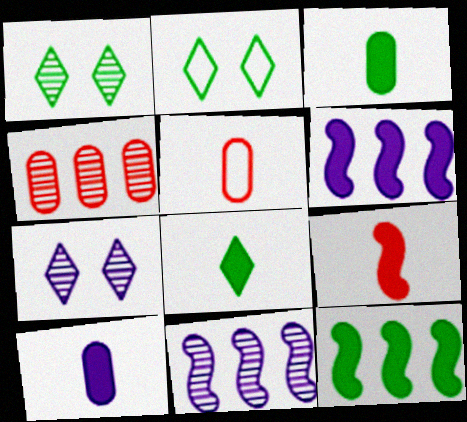[[1, 5, 6], 
[5, 7, 12], 
[8, 9, 10]]